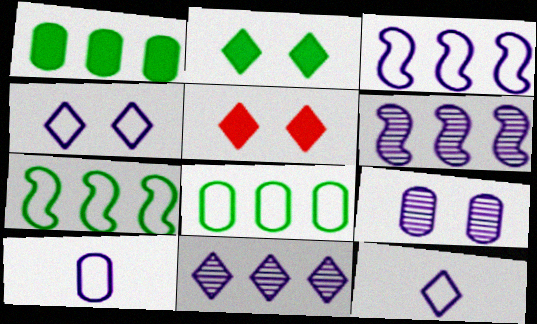[[3, 4, 10]]